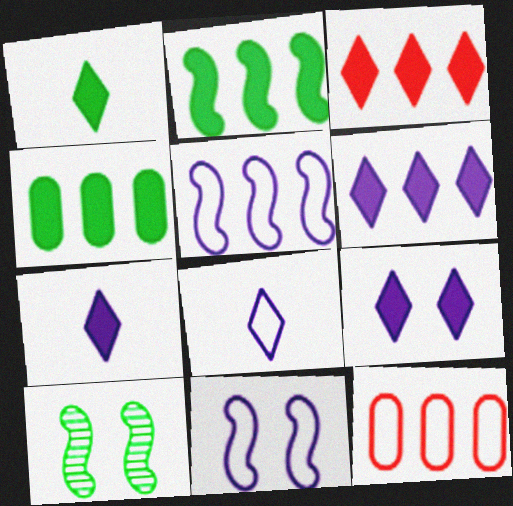[[1, 3, 9], 
[6, 7, 9], 
[7, 10, 12]]